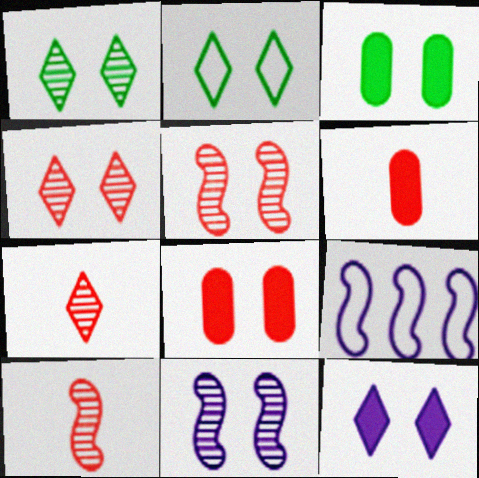[[1, 6, 9], 
[2, 4, 12], 
[2, 8, 11], 
[3, 7, 9]]